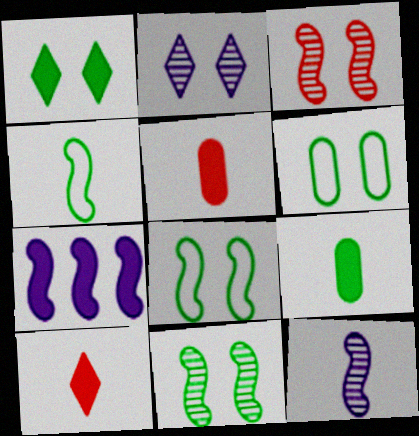[[1, 5, 7], 
[1, 6, 11], 
[3, 4, 7]]